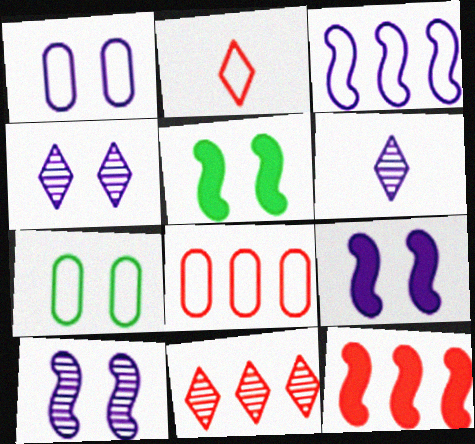[[1, 4, 9], 
[2, 3, 7], 
[5, 6, 8], 
[6, 7, 12], 
[8, 11, 12]]